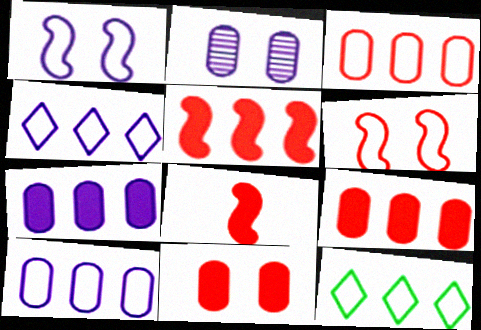[[2, 8, 12]]